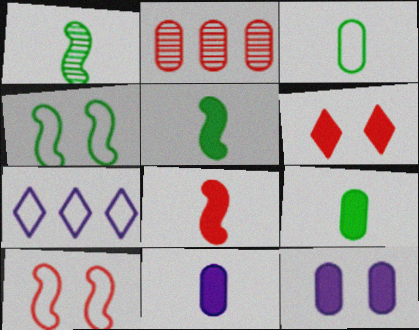[[2, 3, 12], 
[3, 7, 10]]